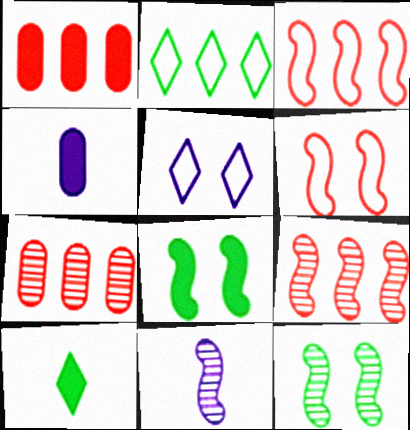[[3, 8, 11], 
[9, 11, 12]]